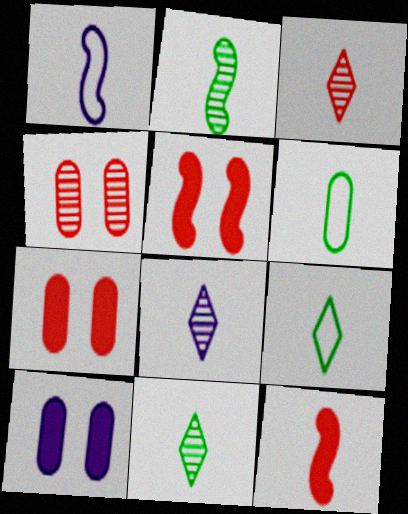[[1, 2, 12], 
[3, 8, 11], 
[6, 8, 12]]